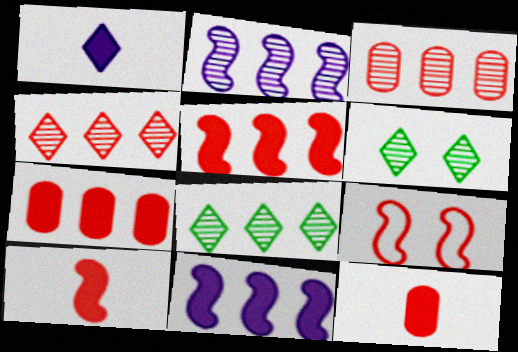[[2, 3, 8], 
[4, 9, 12]]